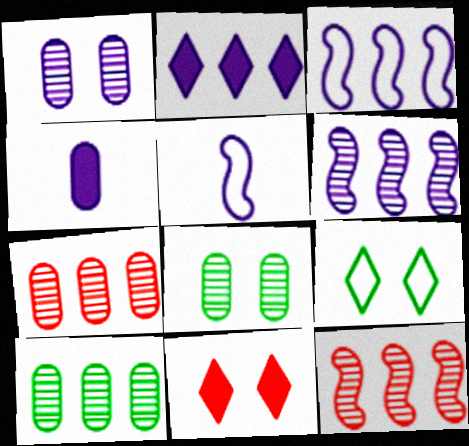[[1, 2, 5], 
[4, 9, 12], 
[5, 10, 11]]